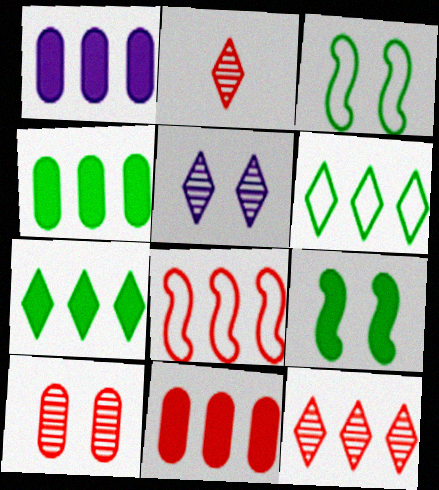[[1, 2, 3], 
[1, 4, 11], 
[8, 11, 12]]